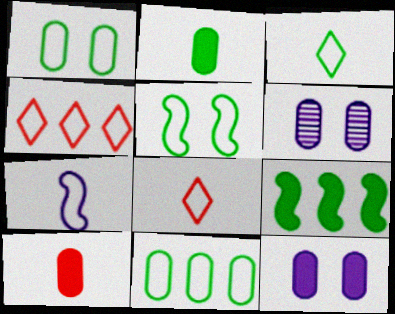[[1, 4, 7], 
[3, 5, 11], 
[6, 8, 9], 
[6, 10, 11]]